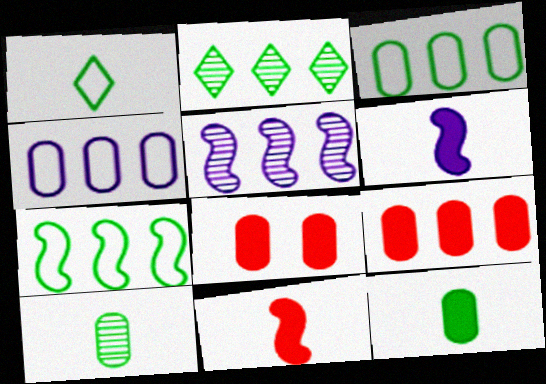[[1, 5, 8], 
[4, 8, 10]]